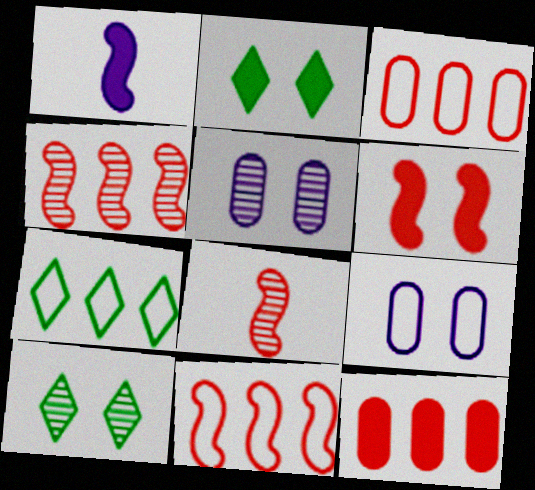[[1, 2, 12], 
[1, 3, 10], 
[6, 8, 11], 
[6, 9, 10]]